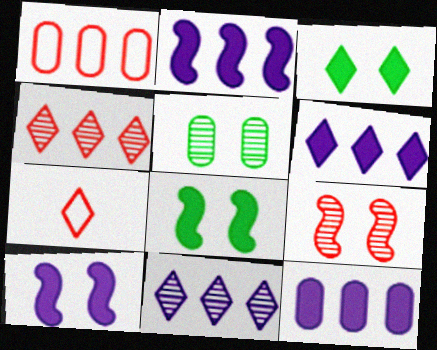[[2, 5, 7], 
[2, 6, 12], 
[3, 7, 11]]